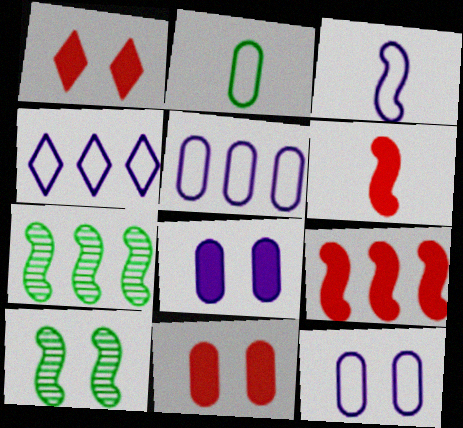[[1, 10, 12], 
[3, 4, 12], 
[3, 9, 10]]